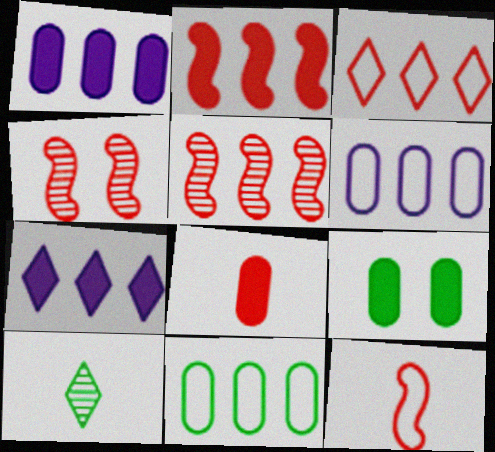[[1, 8, 9], 
[2, 4, 12], 
[3, 4, 8], 
[5, 7, 11]]